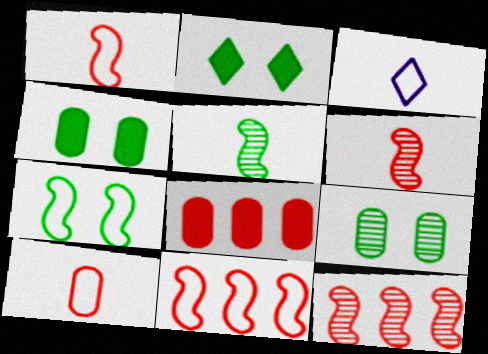[[2, 7, 9], 
[3, 4, 12]]